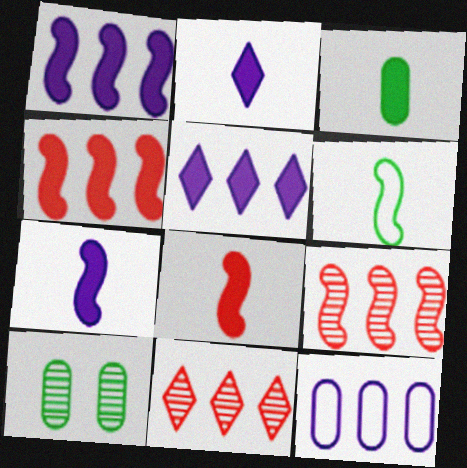[[2, 3, 8]]